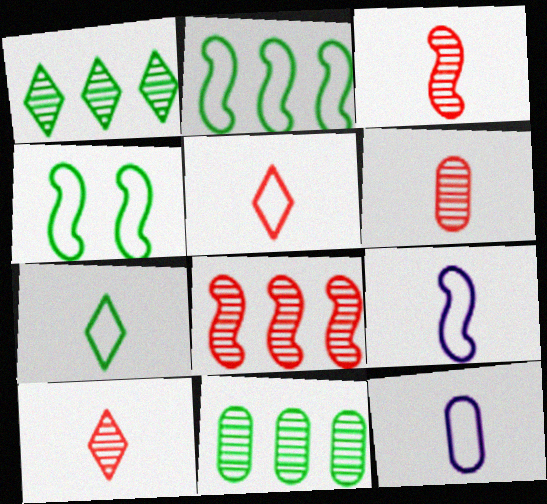[[3, 6, 10]]